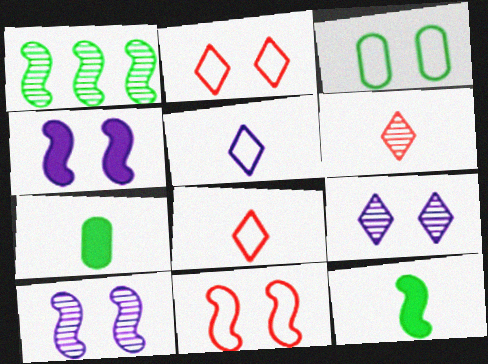[]